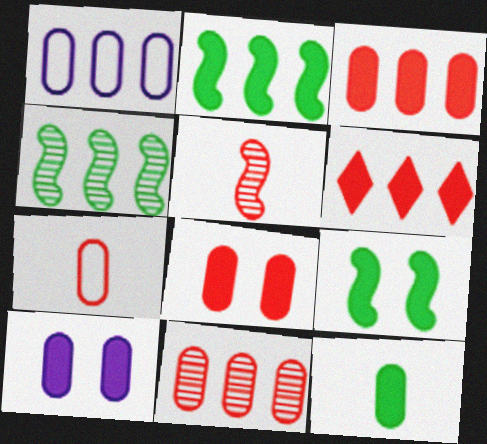[[1, 4, 6], 
[3, 10, 12], 
[7, 8, 11]]